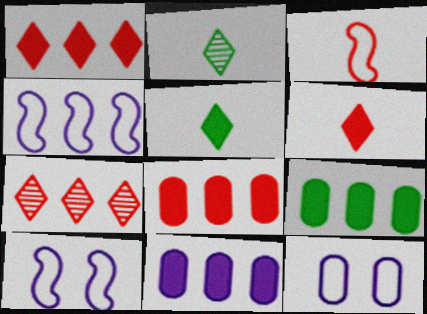[[2, 8, 10], 
[4, 7, 9], 
[8, 9, 11]]